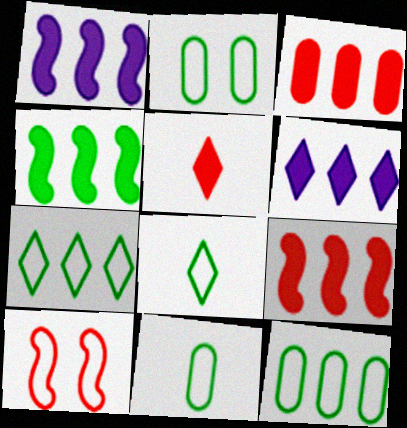[[1, 4, 9], 
[2, 11, 12], 
[3, 4, 6]]